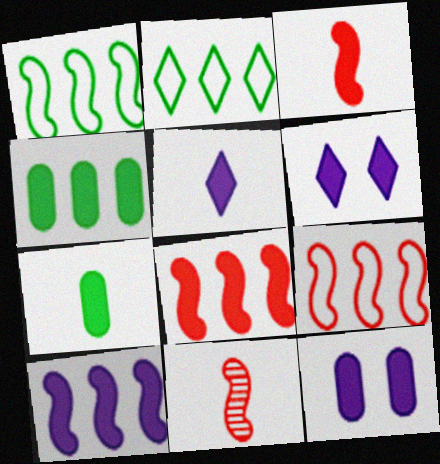[[2, 11, 12], 
[3, 4, 6], 
[3, 5, 7], 
[5, 10, 12], 
[6, 7, 8]]